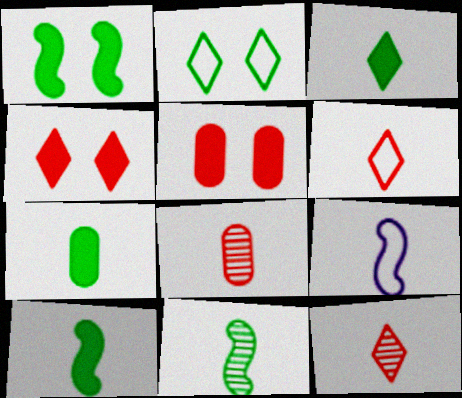[[3, 7, 10], 
[3, 8, 9], 
[7, 9, 12]]